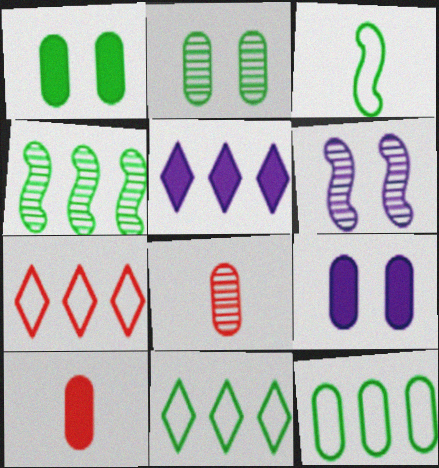[[6, 10, 11], 
[8, 9, 12]]